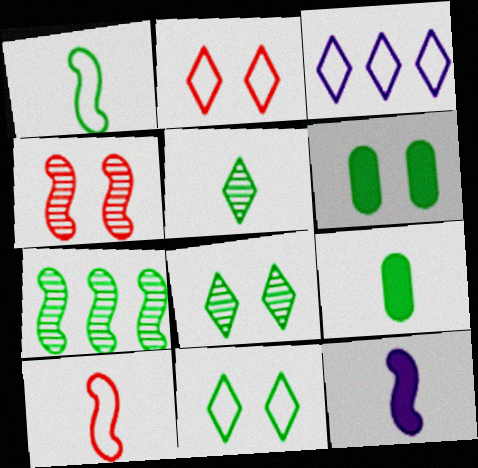[[1, 5, 9], 
[3, 4, 9], 
[7, 9, 11]]